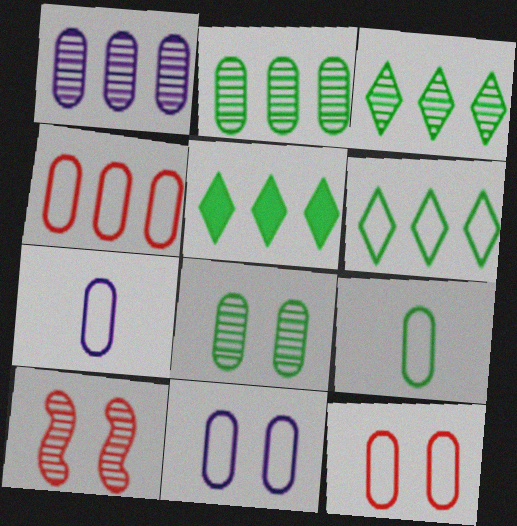[[3, 5, 6], 
[4, 9, 11], 
[5, 7, 10]]